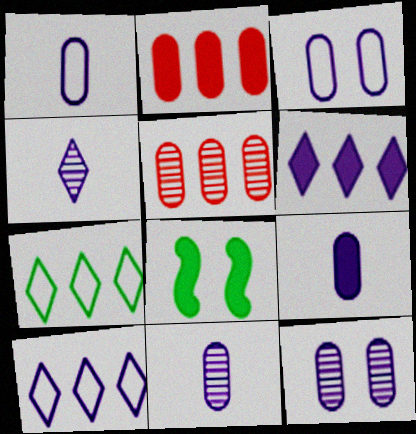[[1, 9, 11]]